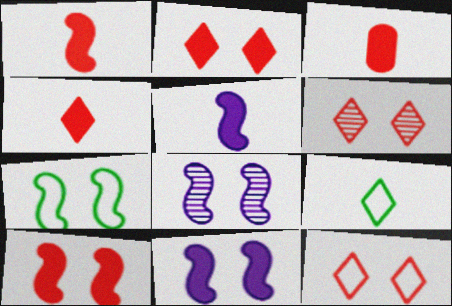[[1, 3, 4], 
[2, 6, 12], 
[7, 8, 10]]